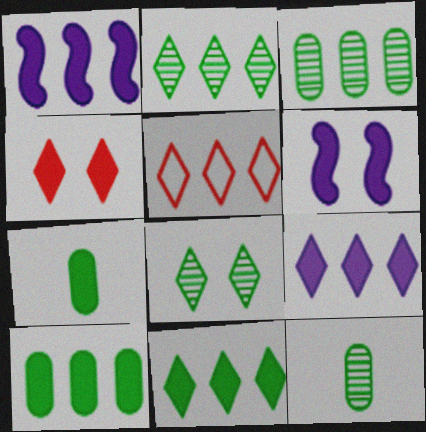[[1, 3, 5], 
[1, 4, 7], 
[2, 5, 9], 
[5, 6, 12]]